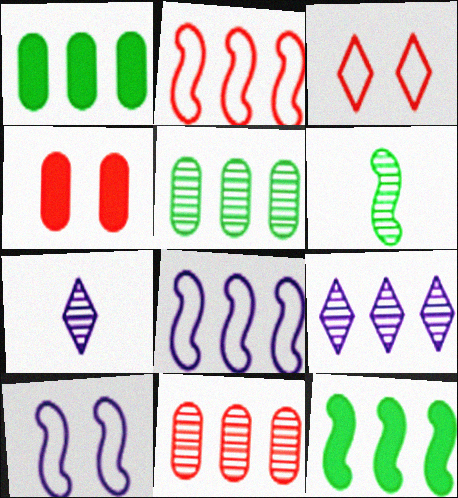[[1, 2, 9]]